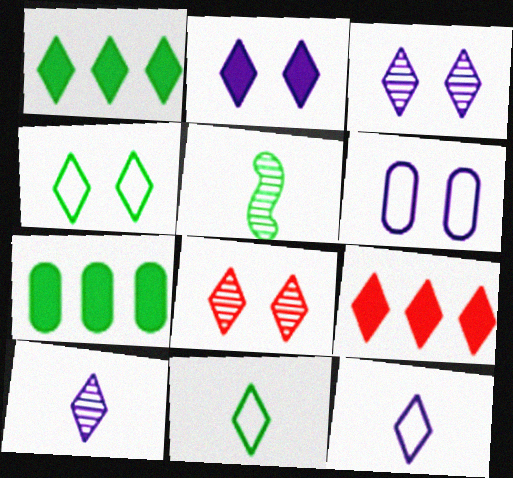[[1, 8, 12], 
[2, 4, 8], 
[3, 9, 11], 
[4, 5, 7], 
[4, 9, 10], 
[5, 6, 9]]